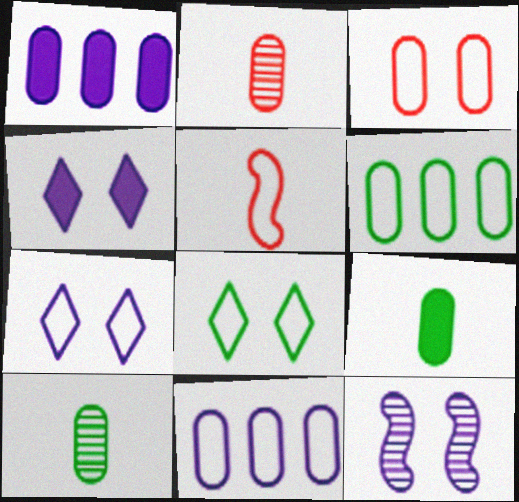[[1, 3, 10], 
[5, 6, 7], 
[5, 8, 11]]